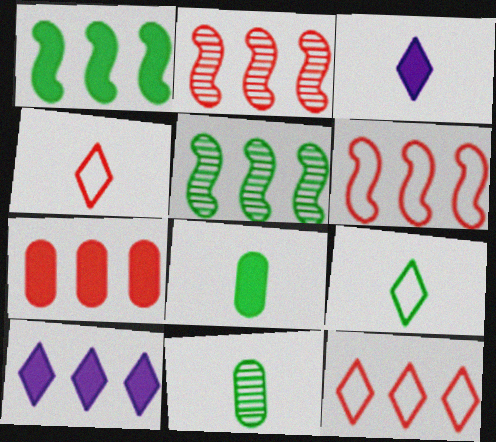[[1, 7, 10], 
[2, 7, 12]]